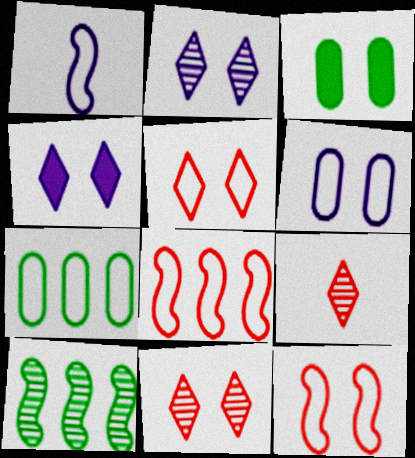[[1, 5, 7], 
[2, 3, 12]]